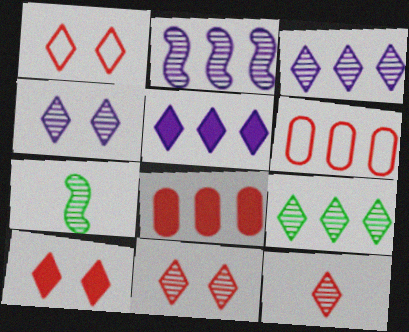[[1, 10, 11], 
[4, 9, 12]]